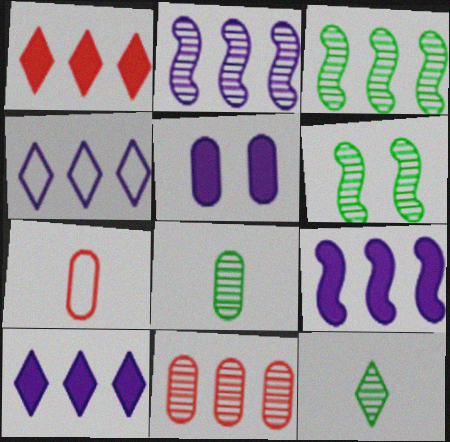[[6, 7, 10]]